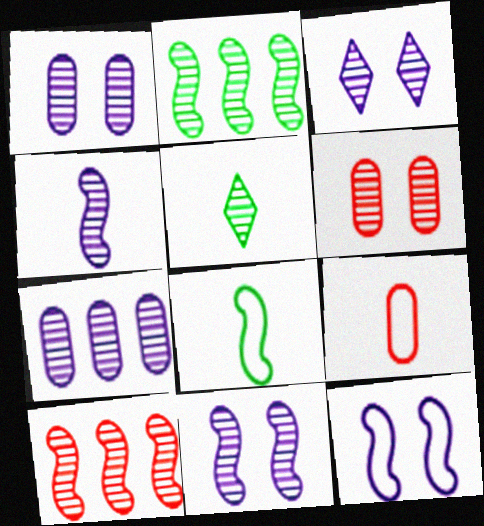[[1, 3, 11], 
[1, 5, 10], 
[3, 4, 7]]